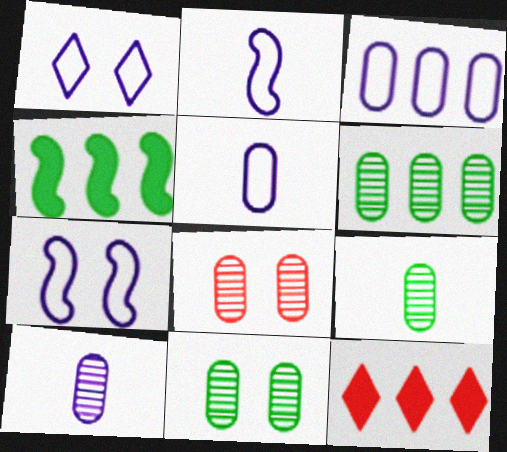[[1, 2, 3], 
[2, 11, 12], 
[6, 8, 10], 
[6, 9, 11], 
[7, 9, 12]]